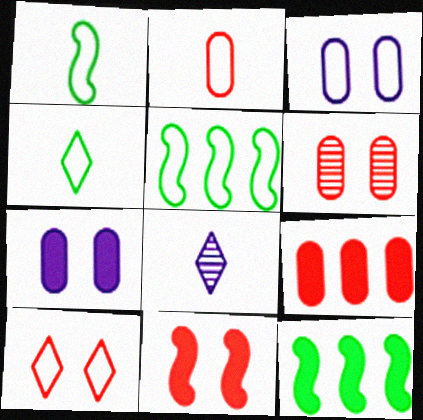[[2, 6, 9], 
[6, 10, 11]]